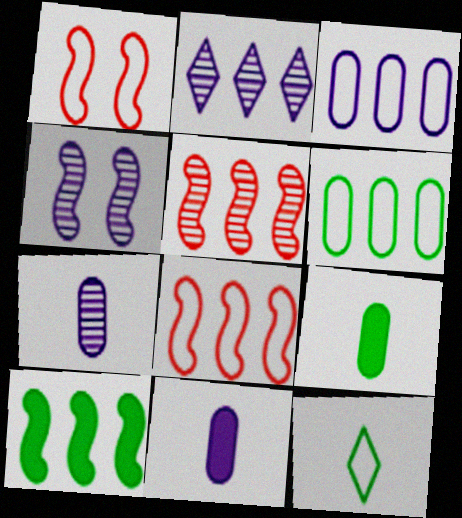[[1, 2, 9], 
[1, 3, 12], 
[2, 4, 7]]